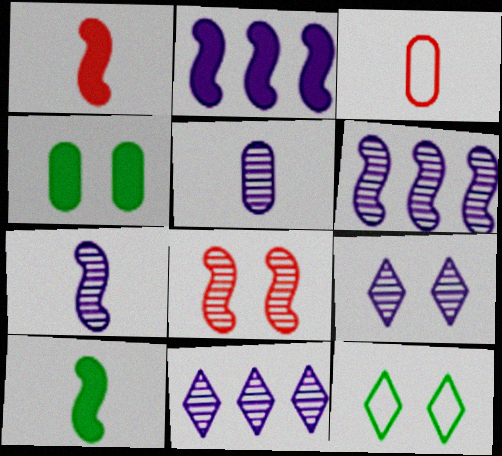[[5, 6, 9]]